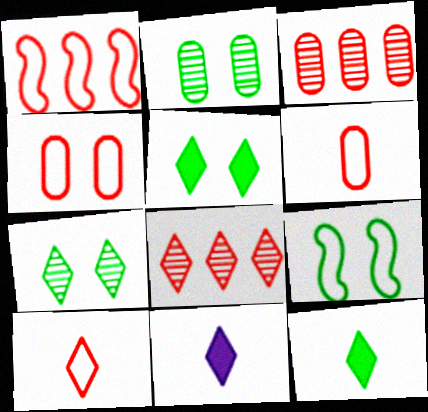[[1, 2, 11], 
[1, 4, 10], 
[2, 5, 9], 
[3, 9, 11]]